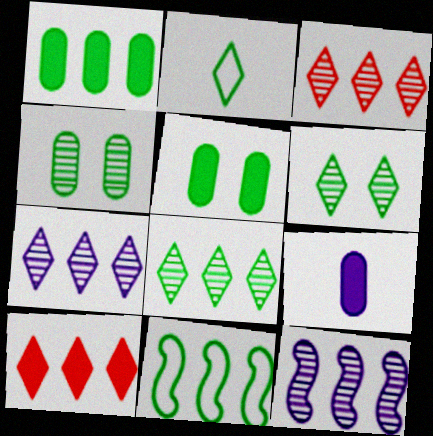[[1, 8, 11], 
[3, 7, 8]]